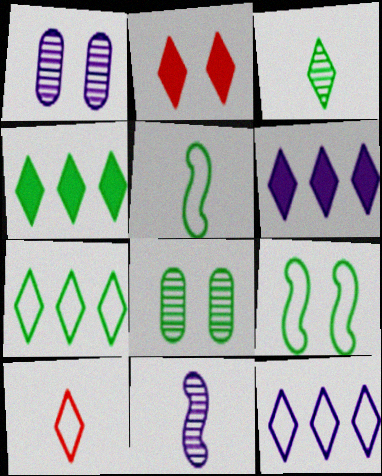[[1, 2, 9], 
[2, 3, 12], 
[4, 5, 8]]